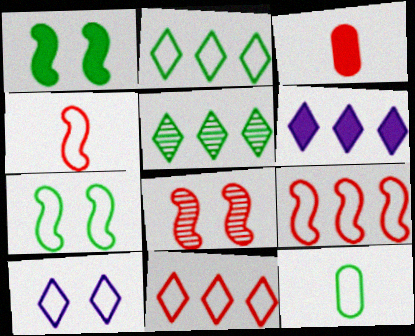[[1, 3, 6], 
[1, 5, 12], 
[2, 7, 12], 
[3, 8, 11], 
[5, 6, 11], 
[6, 8, 12], 
[9, 10, 12]]